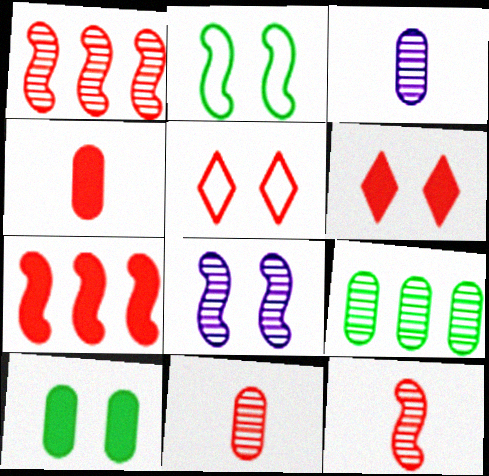[[1, 4, 5], 
[4, 6, 7], 
[5, 7, 11], 
[5, 8, 10]]